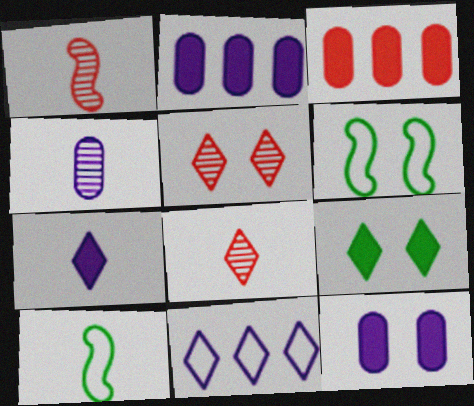[[2, 5, 10], 
[2, 6, 8], 
[5, 6, 12], 
[8, 9, 11]]